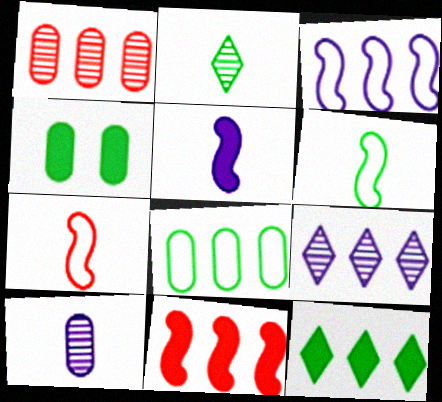[[1, 3, 12], 
[4, 7, 9], 
[8, 9, 11]]